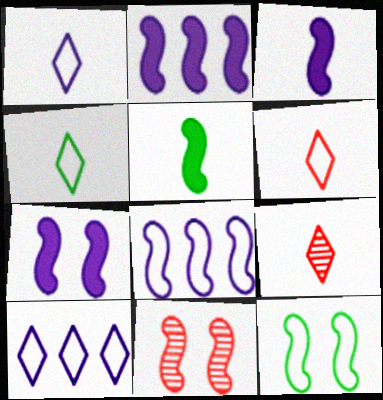[[1, 4, 6], 
[2, 3, 7], 
[5, 8, 11], 
[7, 11, 12]]